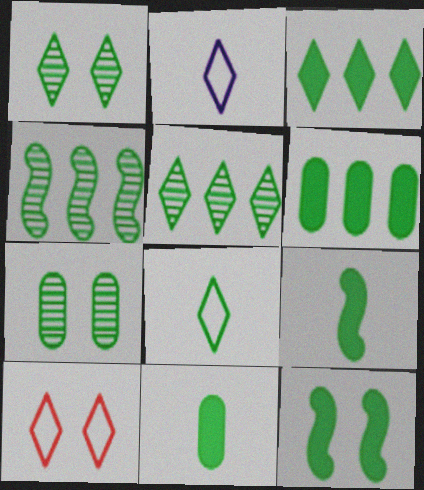[[1, 3, 8], 
[3, 11, 12]]